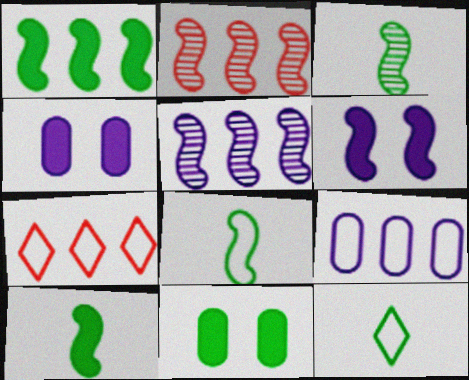[[2, 4, 12], 
[2, 6, 8], 
[3, 4, 7], 
[3, 8, 10]]